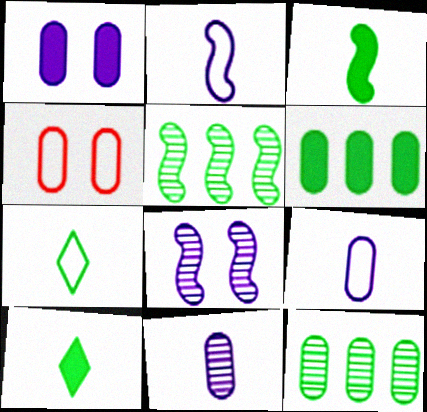[[4, 6, 11]]